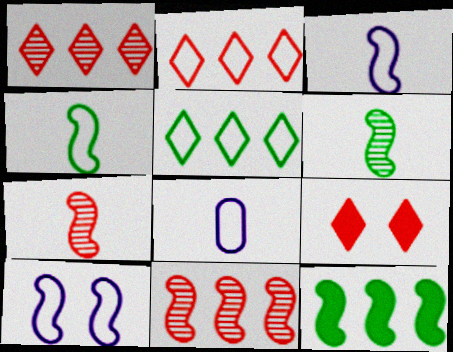[[7, 10, 12]]